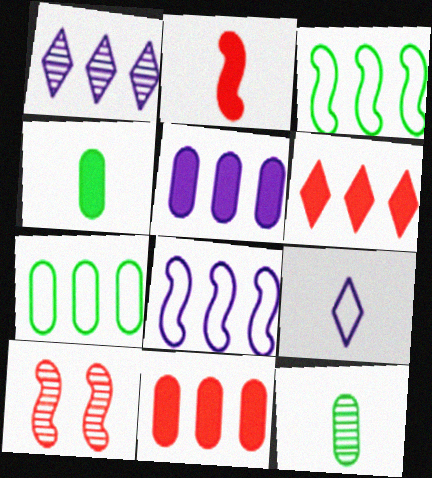[[1, 3, 11], 
[1, 5, 8], 
[1, 10, 12], 
[2, 9, 12]]